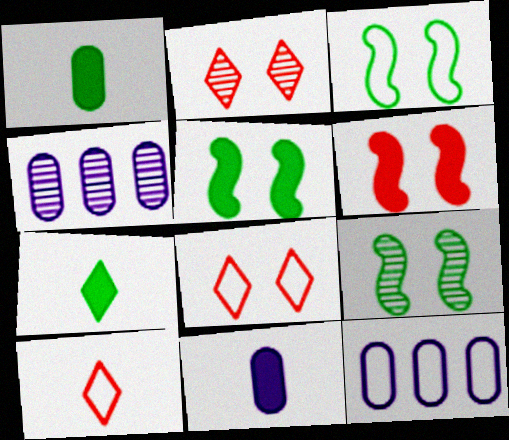[[3, 5, 9], 
[3, 10, 12], 
[4, 5, 10]]